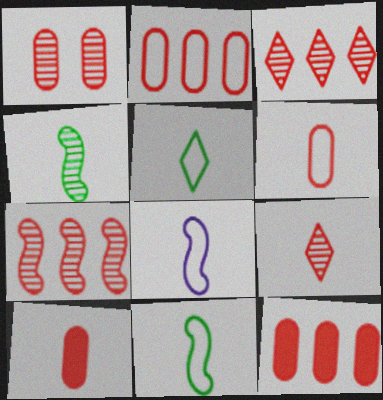[[1, 2, 10], 
[1, 6, 12], 
[1, 7, 9], 
[5, 6, 8]]